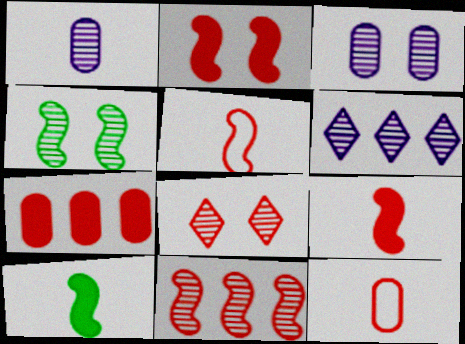[[2, 5, 11], 
[3, 4, 8], 
[5, 7, 8]]